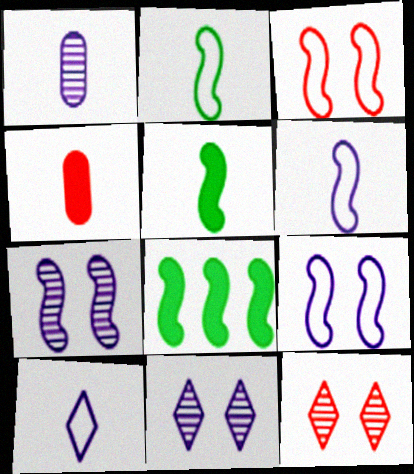[]